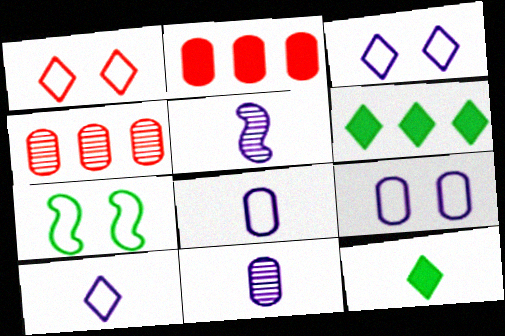[[1, 7, 9]]